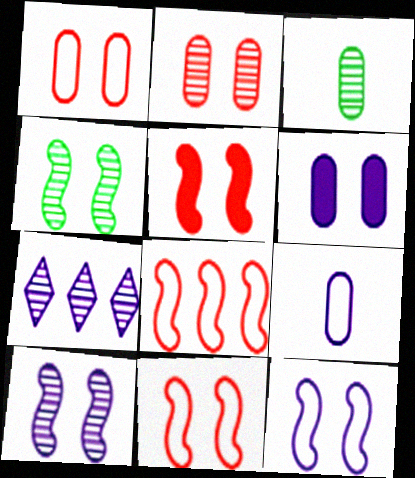[[4, 5, 12]]